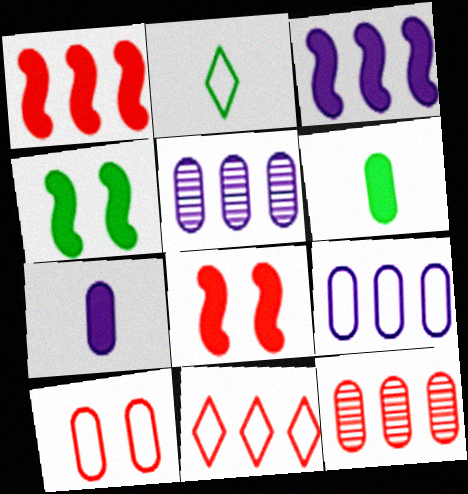[[1, 11, 12], 
[2, 5, 8], 
[5, 6, 10]]